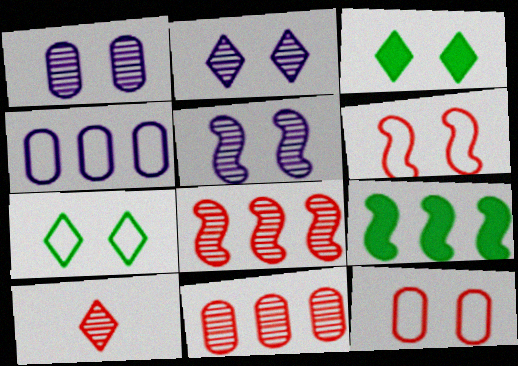[[1, 2, 5], 
[1, 3, 6], 
[3, 5, 12]]